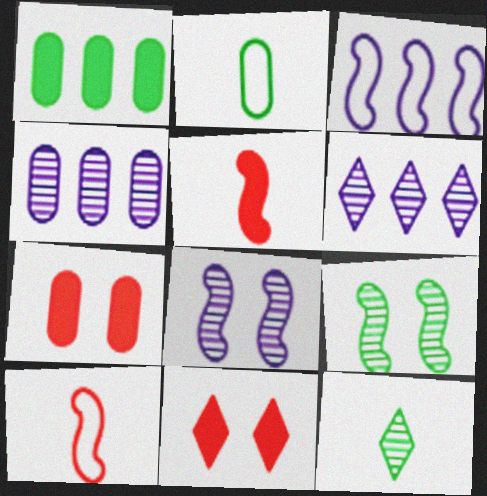[[2, 4, 7], 
[3, 5, 9], 
[3, 7, 12]]